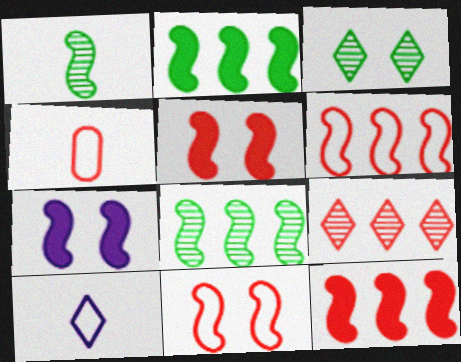[[1, 6, 7], 
[4, 5, 9]]